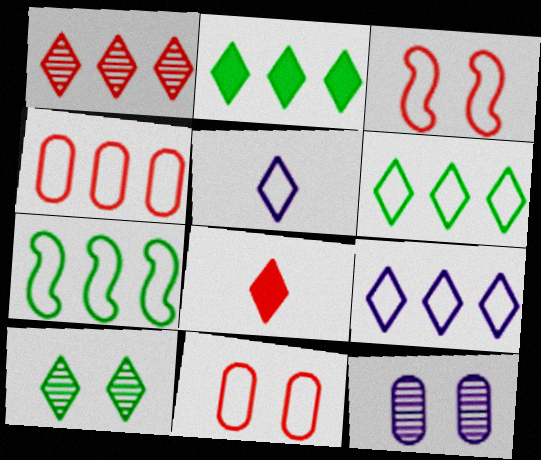[[1, 2, 9], 
[4, 7, 9], 
[5, 7, 11], 
[7, 8, 12], 
[8, 9, 10]]